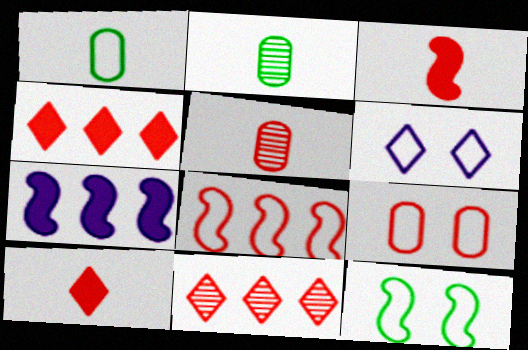[[1, 6, 8], 
[3, 9, 11], 
[6, 9, 12]]